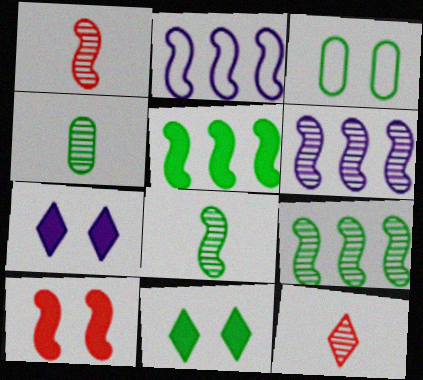[[2, 8, 10]]